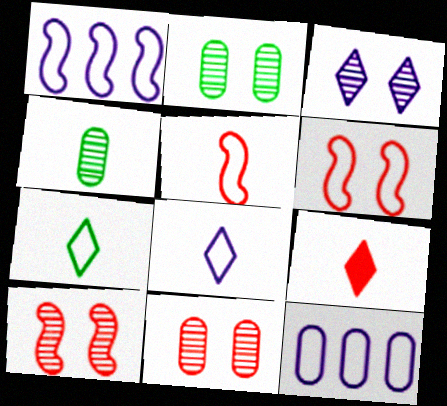[[1, 2, 9], 
[2, 3, 10], 
[6, 7, 12]]